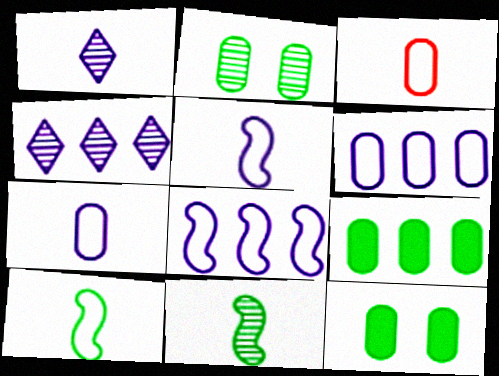[]